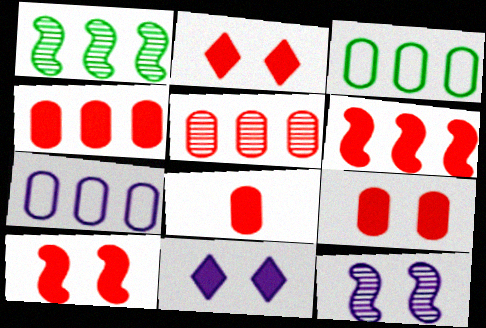[[2, 6, 8], 
[2, 9, 10], 
[4, 8, 9]]